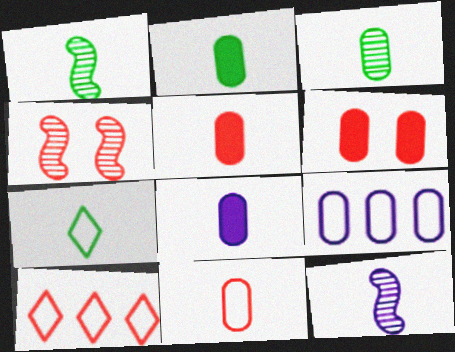[[1, 2, 7], 
[2, 5, 8], 
[3, 6, 9], 
[3, 8, 11], 
[4, 5, 10], 
[5, 7, 12]]